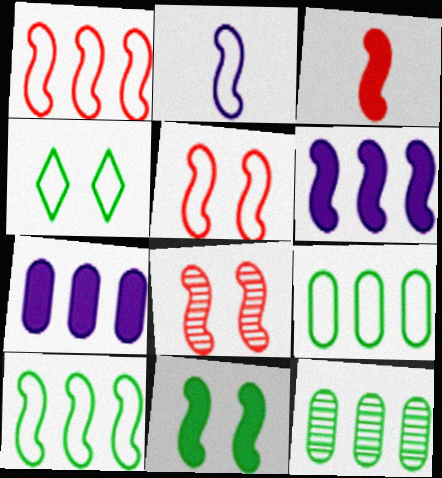[[1, 3, 8], 
[2, 5, 10], 
[3, 6, 11]]